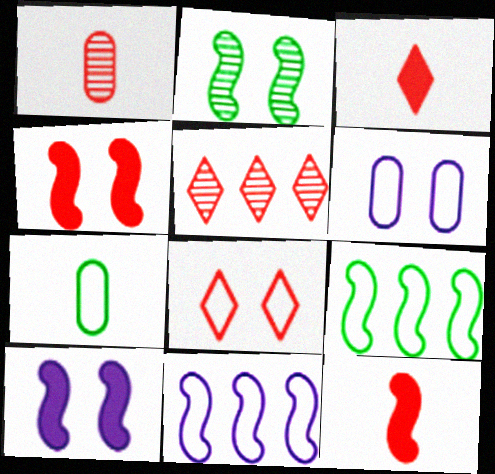[[2, 11, 12], 
[3, 5, 8], 
[5, 7, 10], 
[7, 8, 11]]